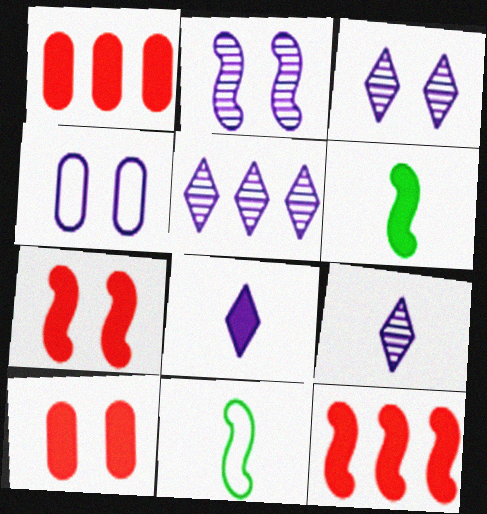[[1, 3, 11], 
[2, 11, 12], 
[3, 5, 9], 
[5, 10, 11]]